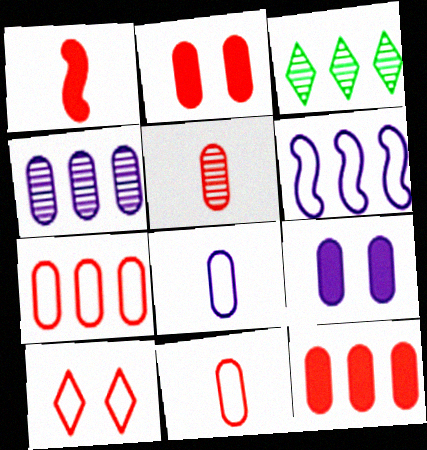[[2, 5, 7], 
[3, 6, 12], 
[4, 8, 9]]